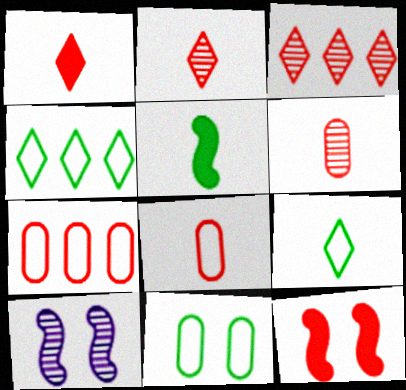[[2, 7, 12], 
[3, 8, 12]]